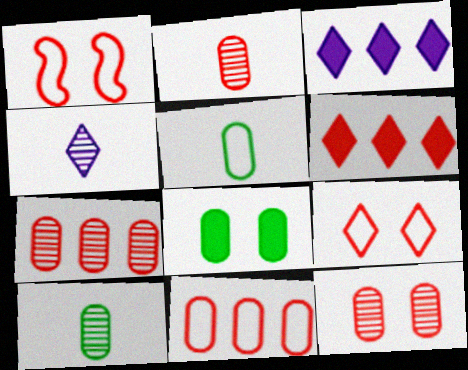[[1, 2, 6], 
[1, 3, 10], 
[2, 7, 12]]